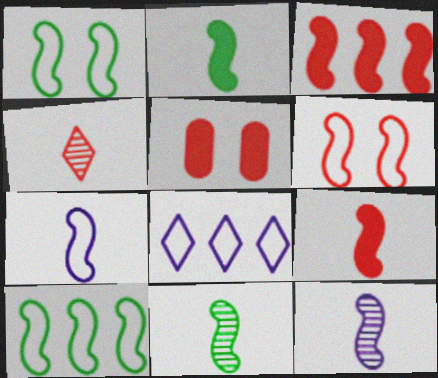[[1, 3, 12], 
[5, 8, 11], 
[6, 7, 10], 
[7, 9, 11]]